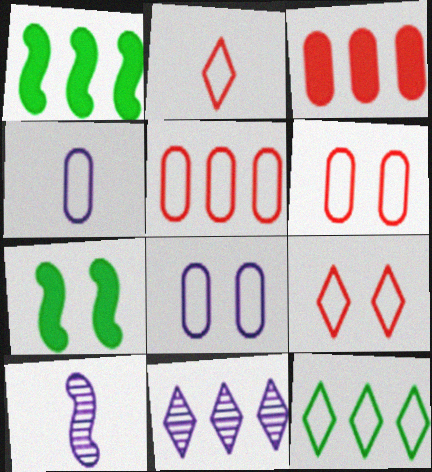[[1, 5, 11]]